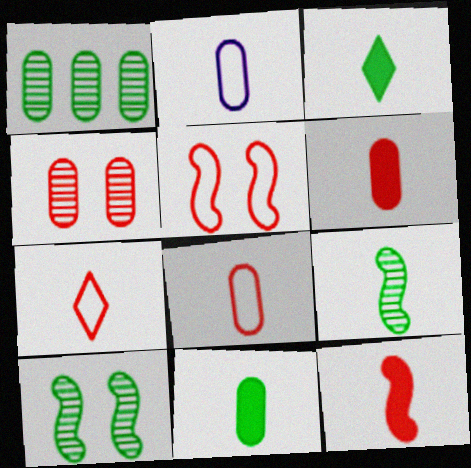[]